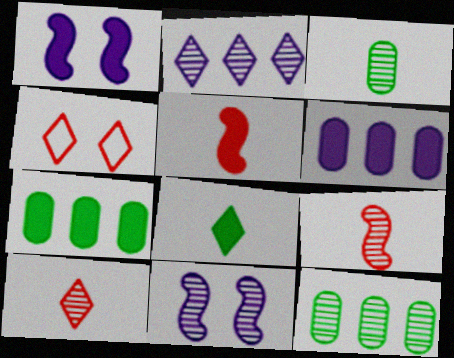[[2, 4, 8], 
[10, 11, 12]]